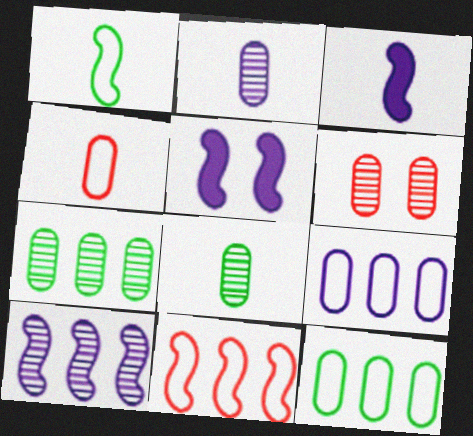[[2, 6, 7]]